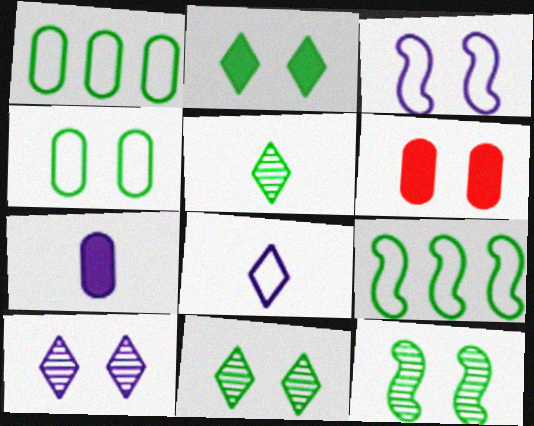[[2, 4, 12], 
[3, 6, 11]]